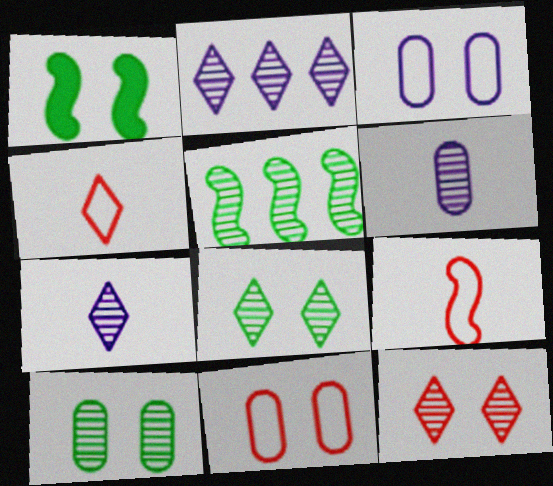[[1, 3, 12], 
[5, 6, 12]]